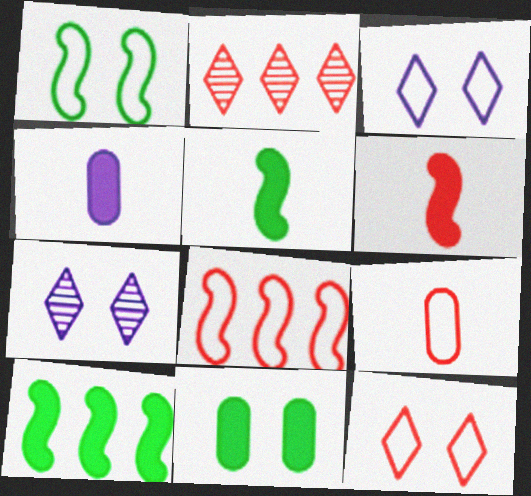[[1, 2, 4], 
[7, 9, 10], 
[8, 9, 12]]